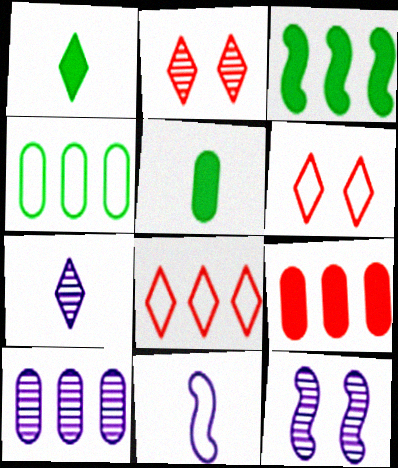[[3, 8, 10], 
[4, 6, 11], 
[4, 9, 10], 
[5, 8, 12], 
[7, 10, 12]]